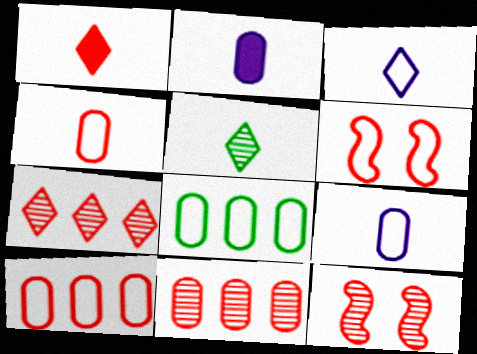[[1, 3, 5], 
[1, 6, 11], 
[1, 10, 12], 
[3, 6, 8]]